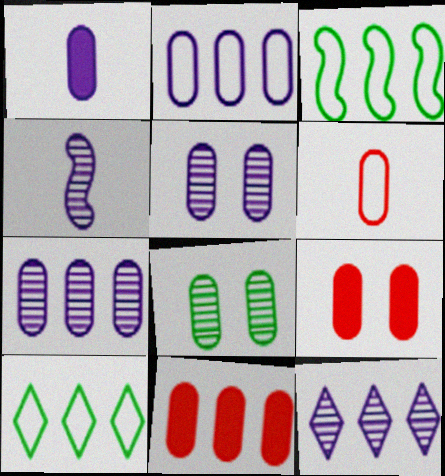[[1, 2, 5], 
[3, 11, 12], 
[4, 5, 12], 
[4, 9, 10]]